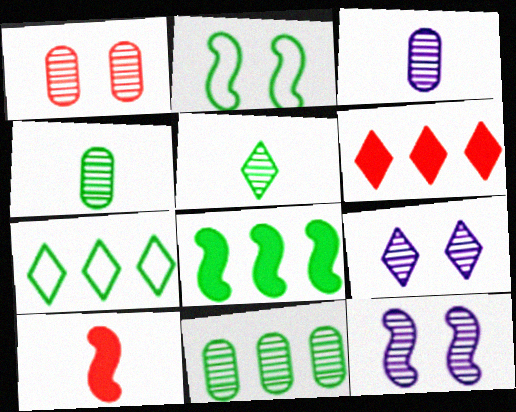[[1, 3, 11], 
[2, 3, 6], 
[7, 8, 11]]